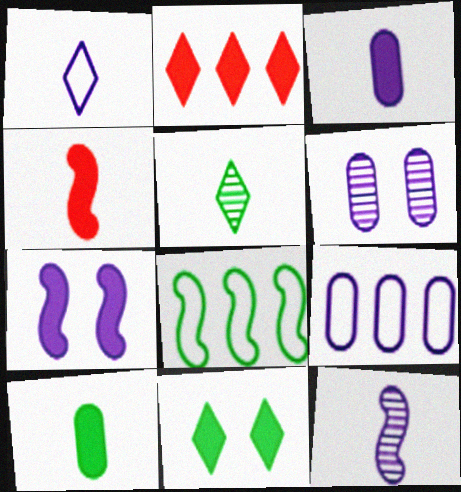[[1, 3, 12], 
[2, 7, 10], 
[3, 6, 9]]